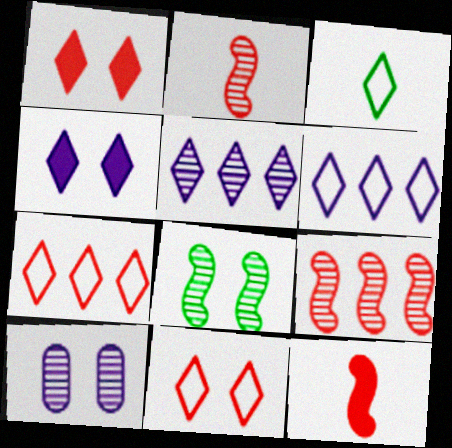[[1, 3, 5], 
[3, 6, 11]]